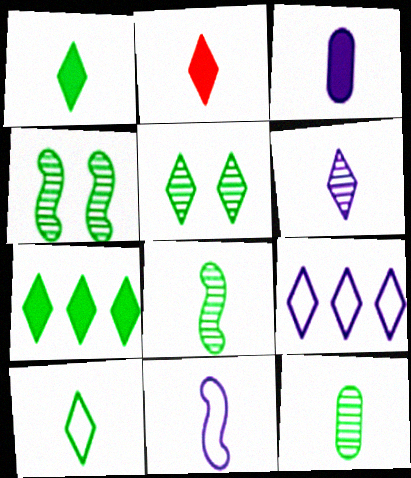[[2, 5, 9], 
[2, 6, 10], 
[2, 11, 12], 
[3, 6, 11], 
[5, 7, 10]]